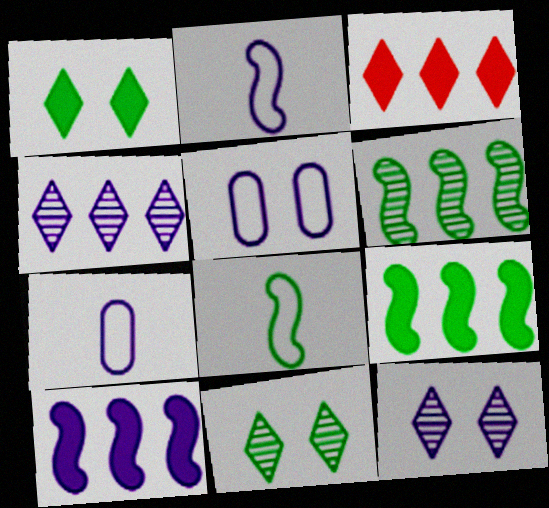[[7, 10, 12]]